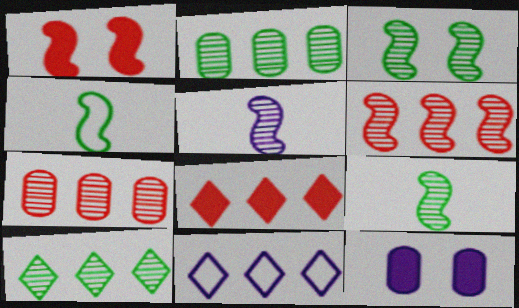[[3, 5, 6], 
[5, 11, 12], 
[8, 10, 11]]